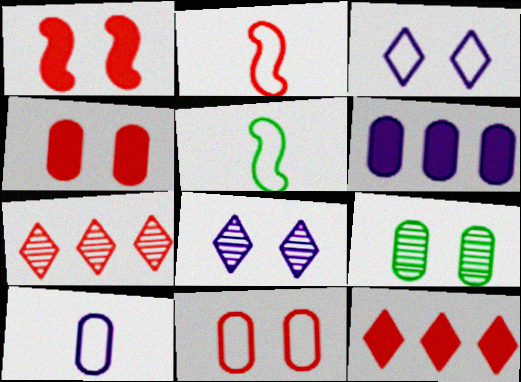[[1, 3, 9], 
[2, 4, 7]]